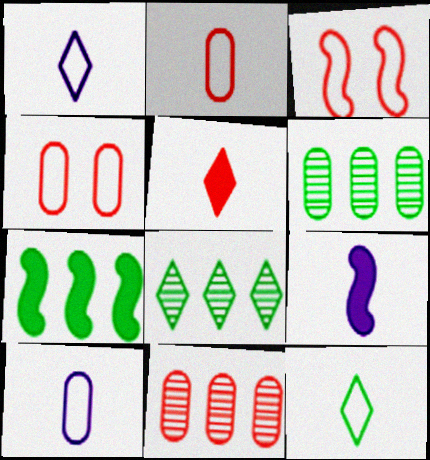[[3, 5, 11], 
[4, 8, 9]]